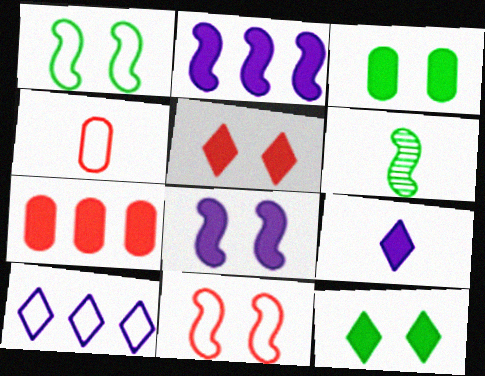[[1, 4, 10], 
[2, 6, 11], 
[3, 5, 8], 
[4, 6, 9]]